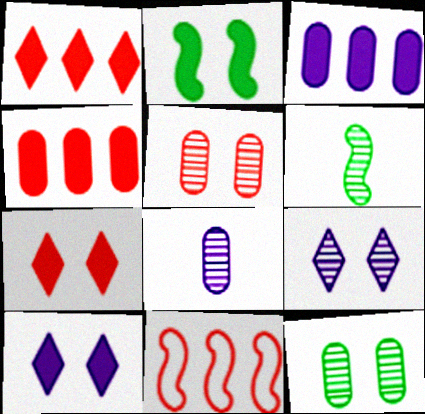[]